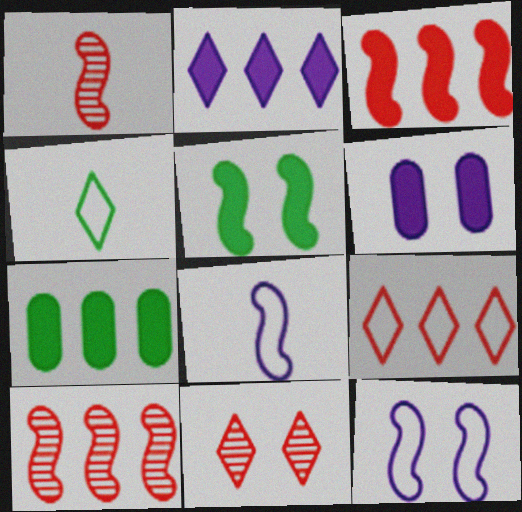[[2, 3, 7], 
[2, 4, 11], 
[4, 6, 10], 
[5, 8, 10], 
[7, 8, 11]]